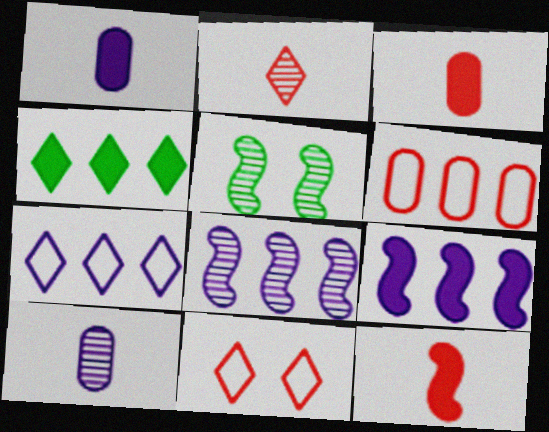[[3, 5, 7], 
[4, 6, 8]]